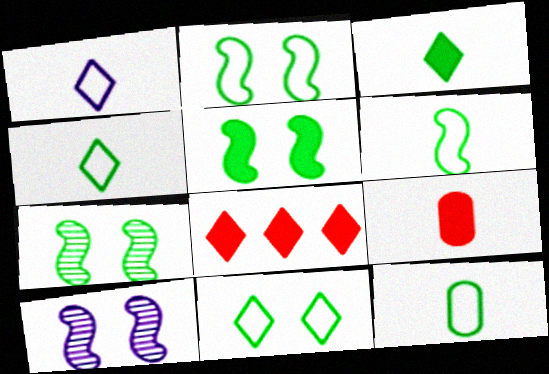[[2, 5, 7], 
[4, 6, 12], 
[8, 10, 12]]